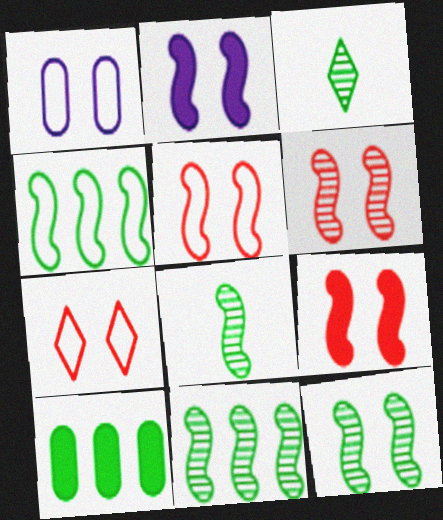[[2, 5, 12], 
[5, 6, 9], 
[8, 11, 12]]